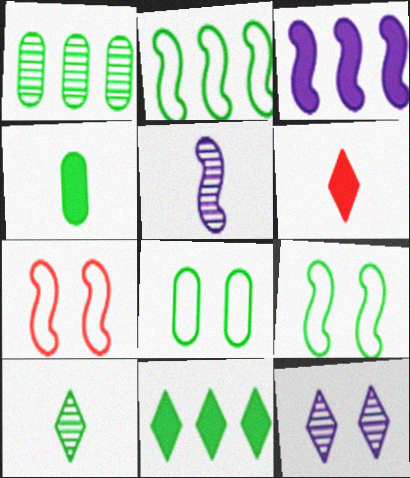[[1, 2, 11], 
[1, 4, 8]]